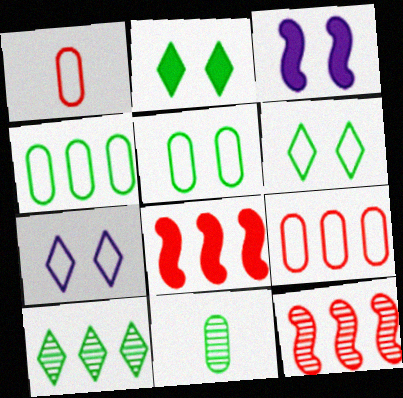[[1, 3, 10], 
[7, 8, 11]]